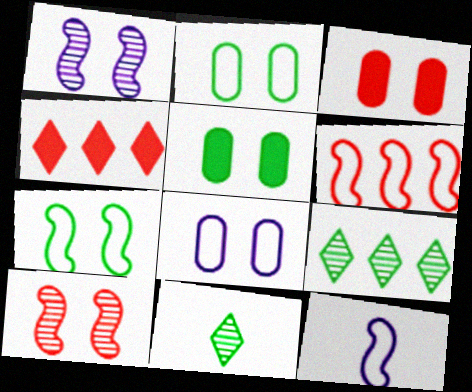[[3, 9, 12], 
[6, 7, 12]]